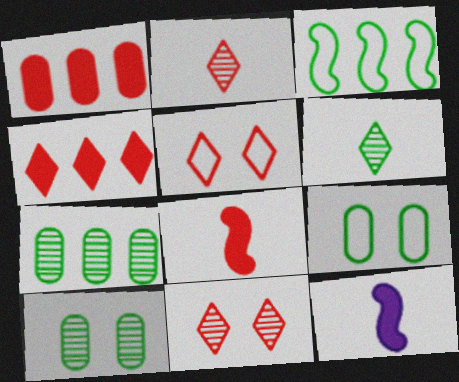[[2, 4, 5], 
[5, 7, 12]]